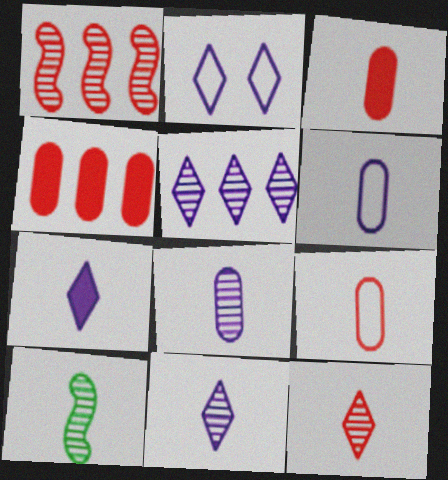[[2, 4, 10], 
[2, 5, 7], 
[7, 9, 10], 
[8, 10, 12]]